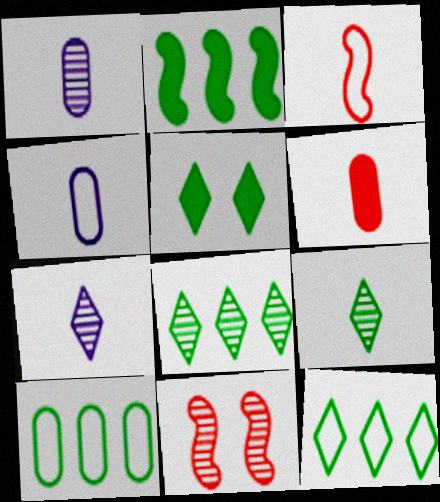[[1, 8, 11], 
[2, 8, 10], 
[5, 9, 12]]